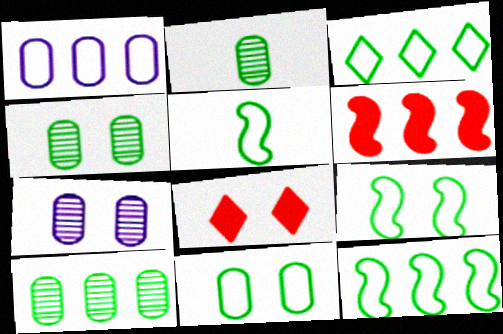[[2, 4, 10], 
[3, 5, 11], 
[5, 9, 12], 
[7, 8, 9]]